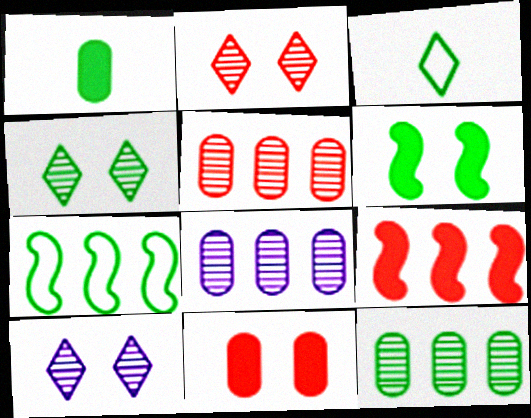[[1, 4, 7], 
[2, 4, 10], 
[3, 6, 12], 
[5, 8, 12]]